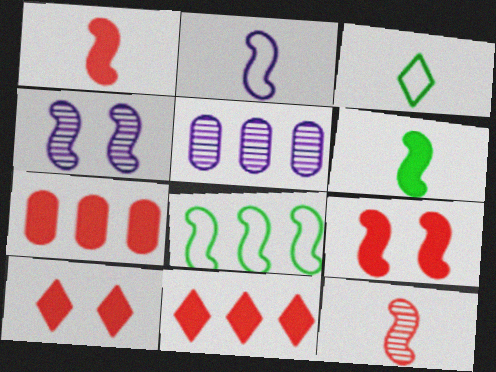[[1, 4, 8], 
[1, 7, 10], 
[2, 6, 12], 
[3, 4, 7], 
[3, 5, 9], 
[5, 8, 11]]